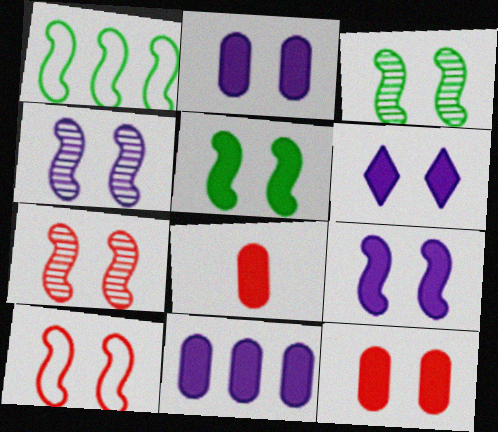[[2, 6, 9], 
[3, 4, 7], 
[3, 9, 10], 
[4, 5, 10], 
[5, 6, 12]]